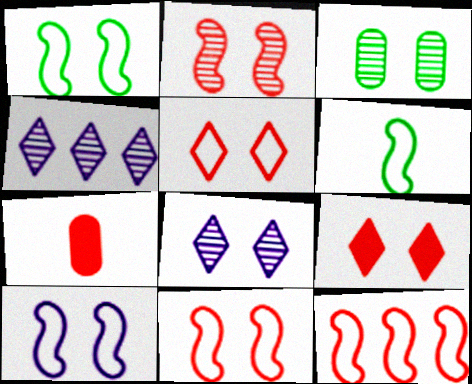[[1, 4, 7], 
[1, 10, 11], 
[2, 3, 8], 
[3, 9, 10], 
[6, 10, 12]]